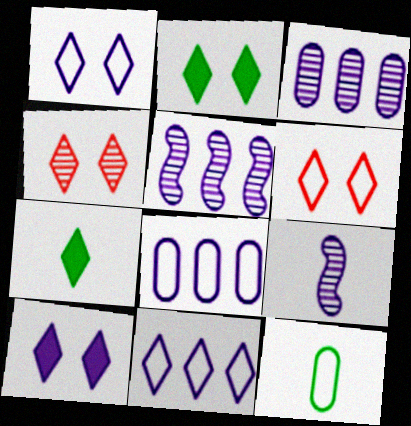[[1, 2, 4], 
[4, 7, 11], 
[8, 9, 10]]